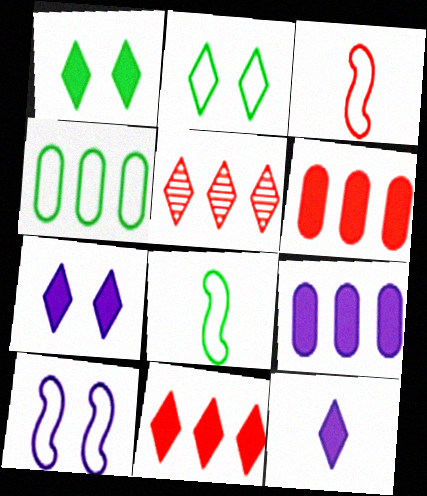[[1, 11, 12], 
[2, 4, 8], 
[2, 5, 12]]